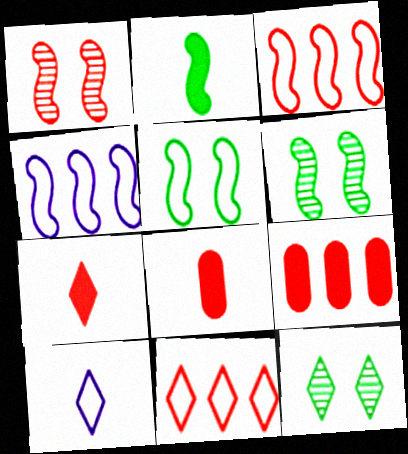[[1, 2, 4], 
[1, 8, 11], 
[4, 8, 12], 
[6, 9, 10]]